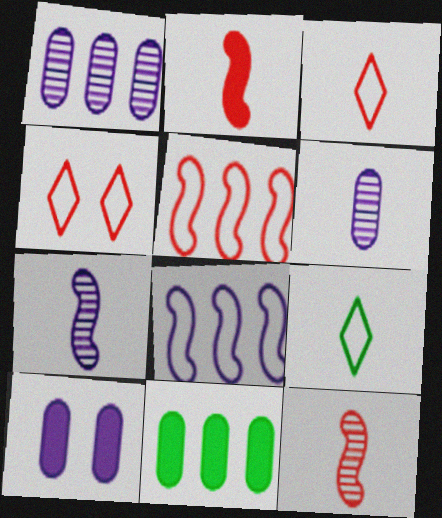[[2, 6, 9], 
[4, 7, 11]]